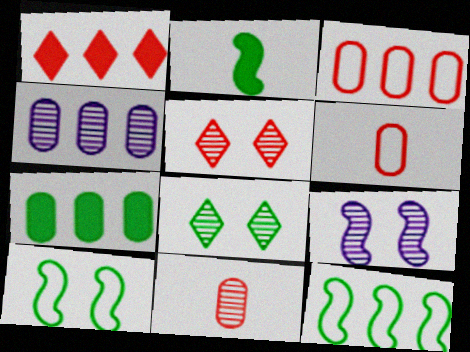[[1, 4, 12], 
[3, 4, 7]]